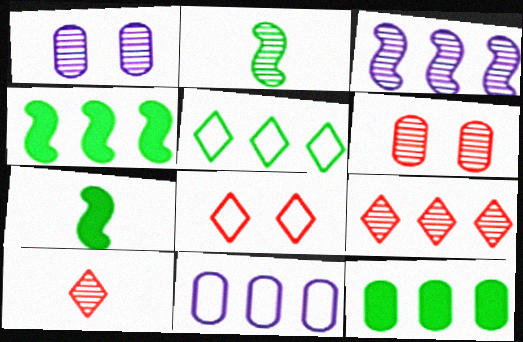[[1, 2, 9], 
[4, 9, 11]]